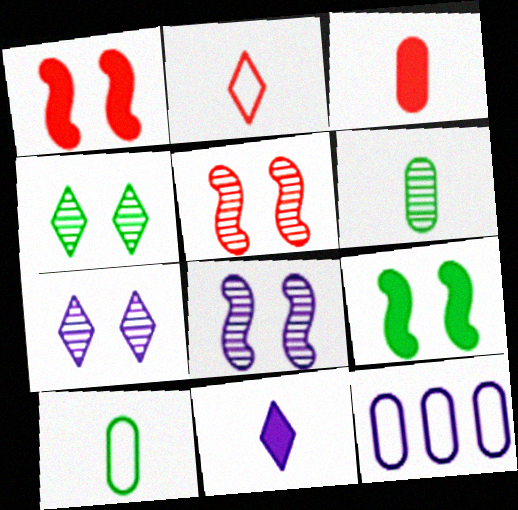[[8, 11, 12]]